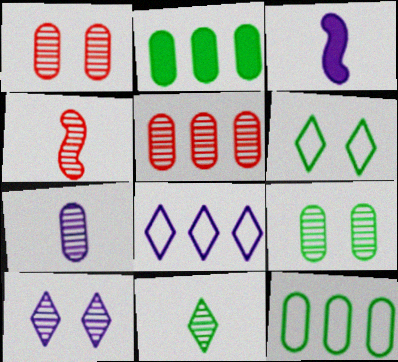[[3, 5, 6], 
[4, 7, 11], 
[5, 7, 9]]